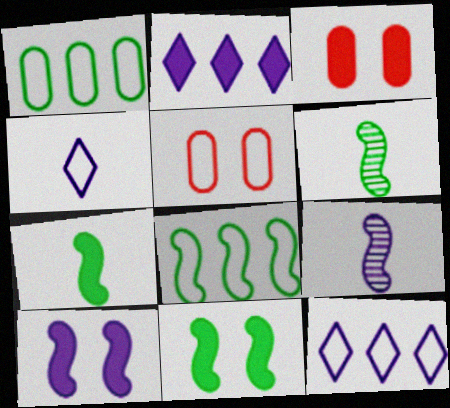[[2, 3, 7], 
[2, 5, 6], 
[3, 6, 12], 
[4, 5, 8], 
[6, 8, 11]]